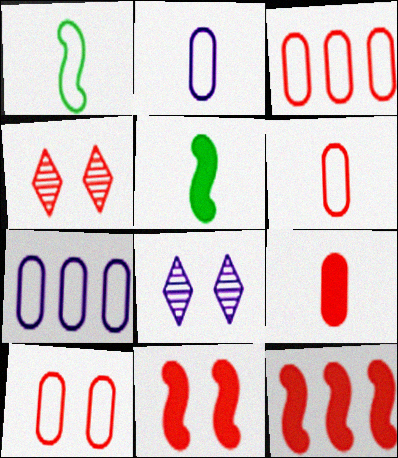[[3, 5, 8], 
[3, 6, 10], 
[4, 5, 7], 
[4, 6, 12], 
[4, 10, 11]]